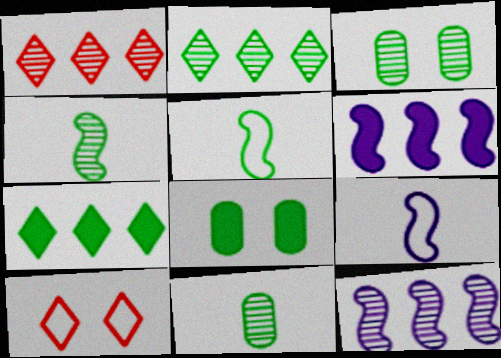[[1, 8, 9], 
[2, 3, 4], 
[2, 5, 8], 
[3, 5, 7], 
[6, 10, 11]]